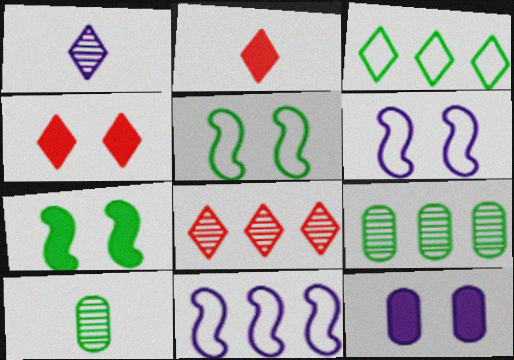[[1, 3, 4], 
[1, 11, 12], 
[2, 6, 9], 
[3, 7, 10], 
[4, 7, 12], 
[4, 10, 11]]